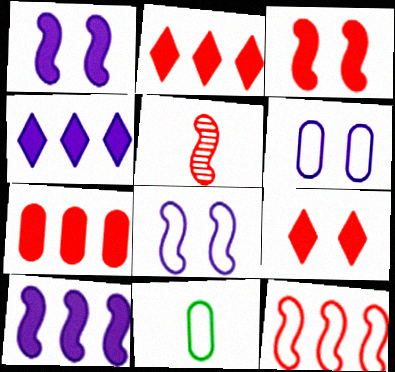[[3, 5, 12]]